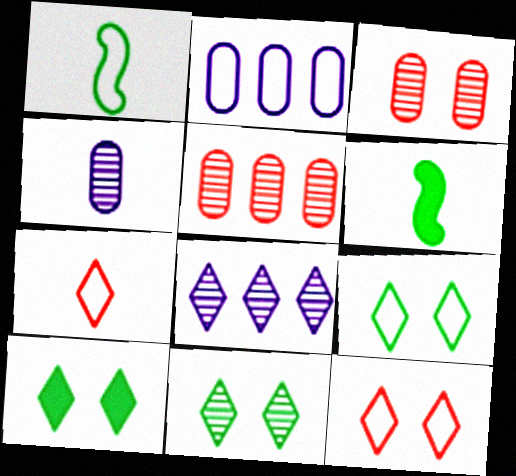[[1, 2, 12], 
[4, 6, 7], 
[7, 8, 10], 
[9, 10, 11]]